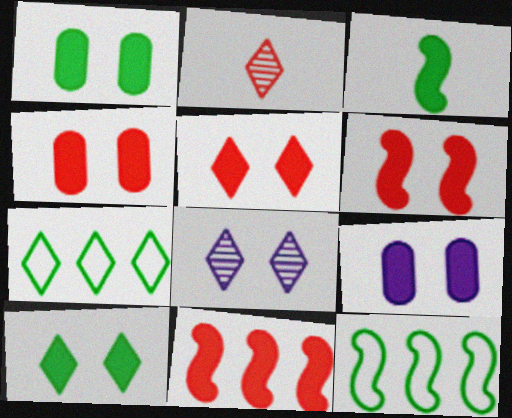[[1, 4, 9], 
[2, 9, 12], 
[4, 5, 6], 
[6, 9, 10]]